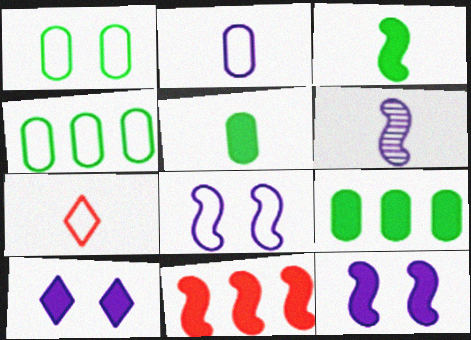[[3, 11, 12], 
[4, 7, 8], 
[5, 6, 7], 
[5, 10, 11]]